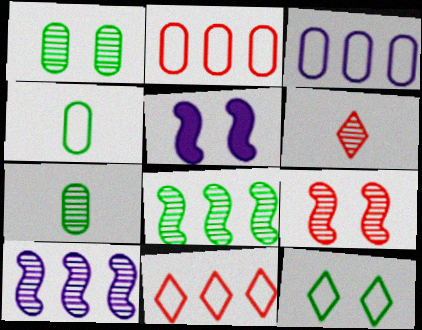[[1, 6, 10], 
[5, 7, 11]]